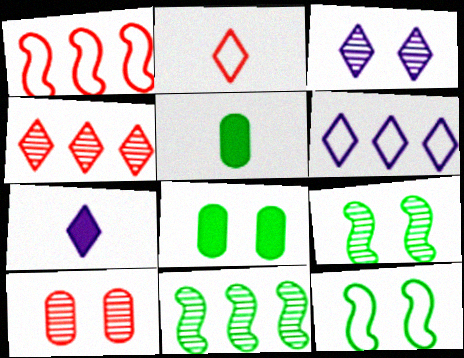[[1, 3, 5], 
[3, 6, 7], 
[3, 9, 10]]